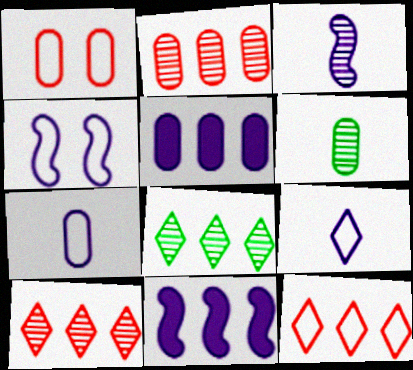[[1, 5, 6], 
[3, 4, 11]]